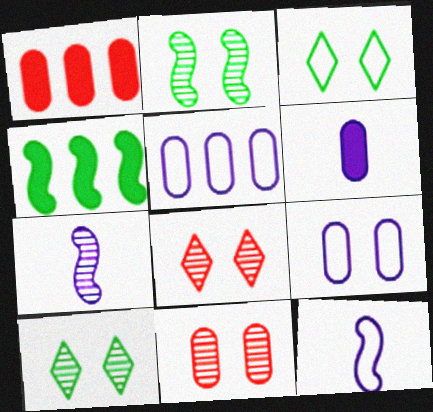[[1, 3, 7], 
[1, 10, 12]]